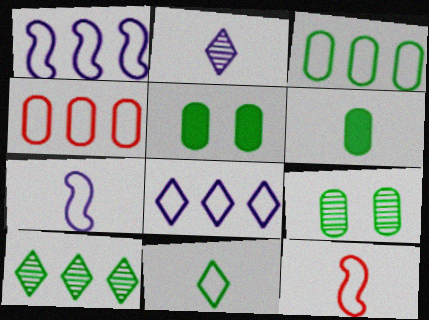[[2, 6, 12], 
[3, 6, 9]]